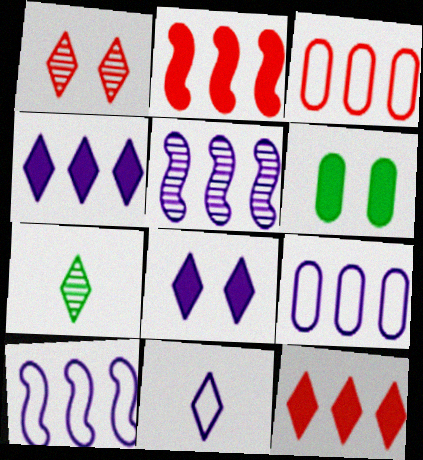[[4, 5, 9]]